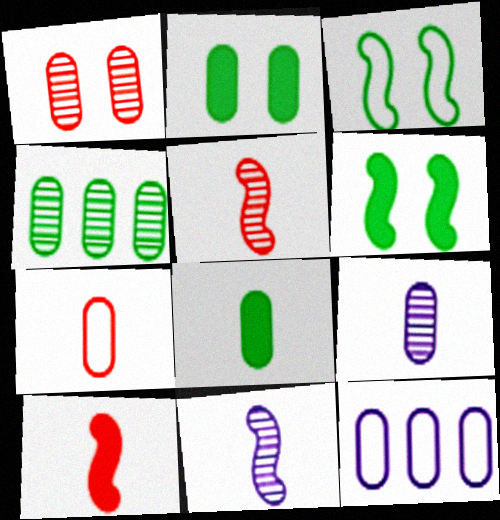[[1, 4, 9], 
[1, 8, 12], 
[7, 8, 9]]